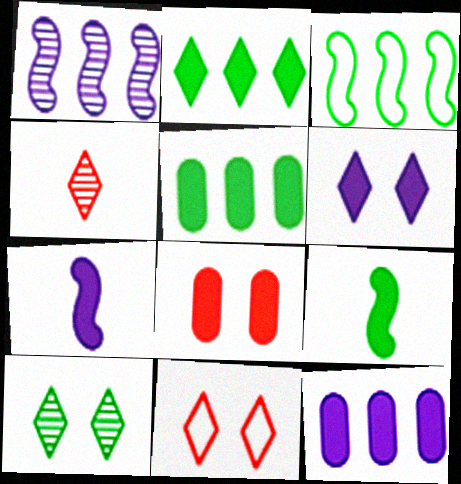[[2, 7, 8], 
[6, 7, 12], 
[6, 10, 11]]